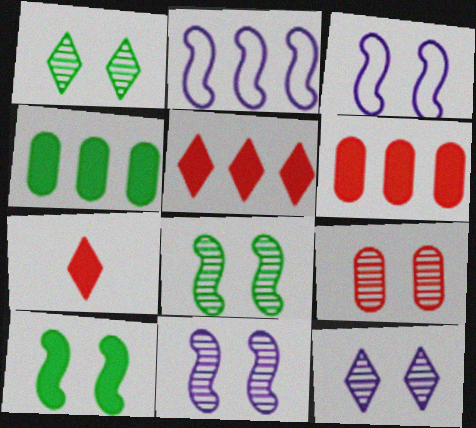[[1, 9, 11], 
[8, 9, 12]]